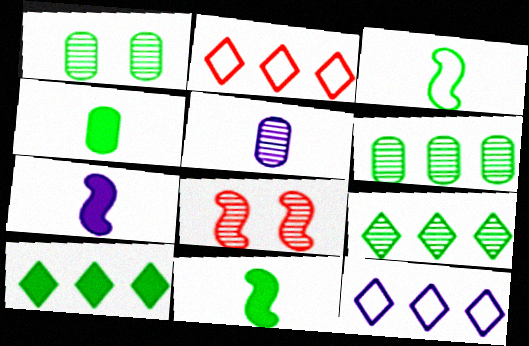[[1, 2, 7], 
[1, 3, 10], 
[4, 8, 12], 
[5, 8, 9]]